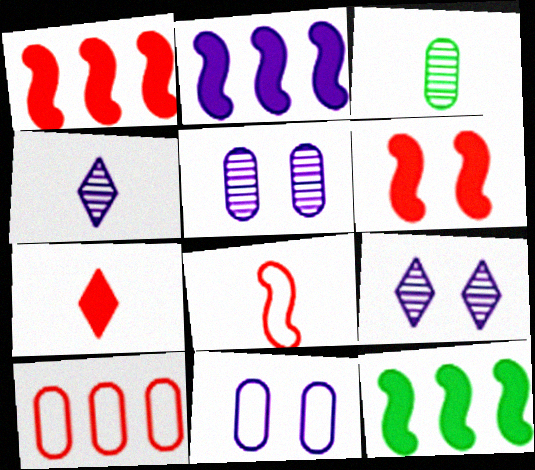[[1, 2, 12], 
[2, 4, 11]]